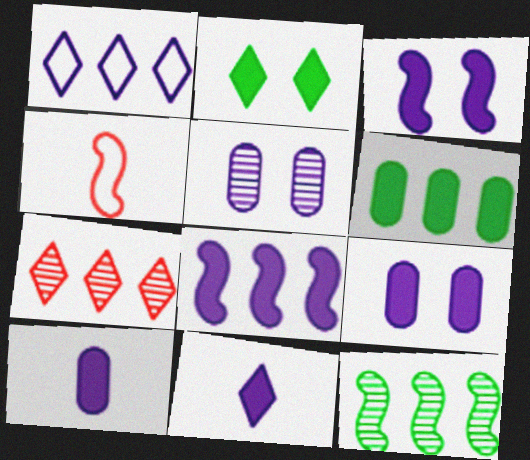[[3, 4, 12], 
[8, 9, 11]]